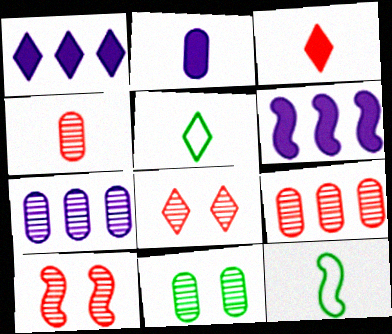[[1, 5, 8], 
[4, 7, 11], 
[6, 10, 12]]